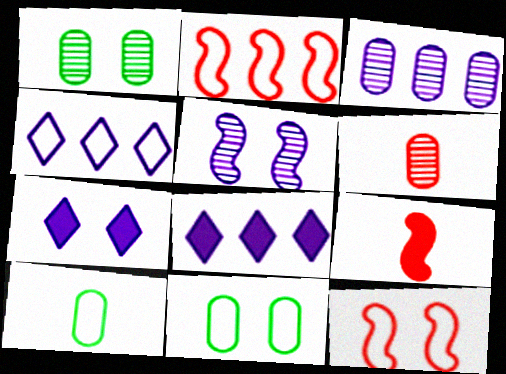[[1, 3, 6], 
[1, 4, 9], 
[1, 7, 12], 
[4, 10, 12]]